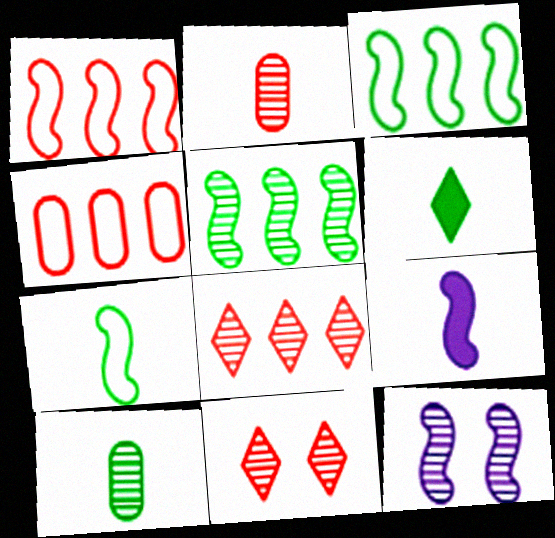[[4, 6, 12], 
[6, 7, 10], 
[8, 10, 12]]